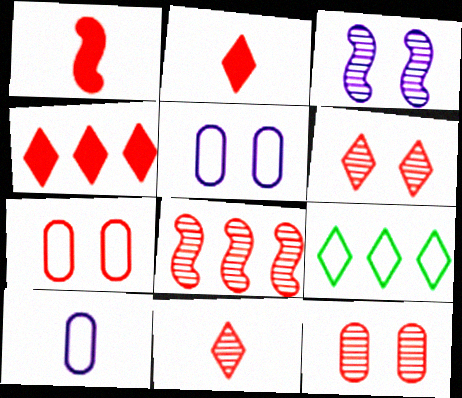[[2, 7, 8], 
[8, 11, 12]]